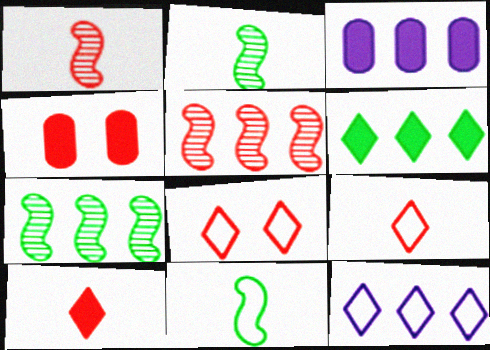[[2, 3, 8], 
[2, 4, 12], 
[4, 5, 9]]